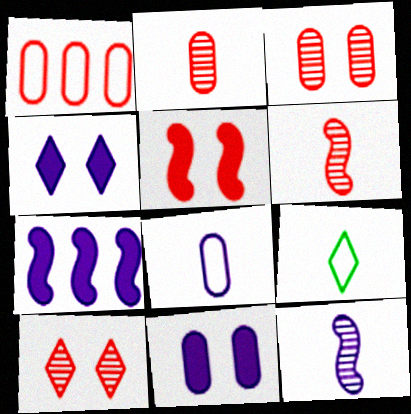[[3, 7, 9]]